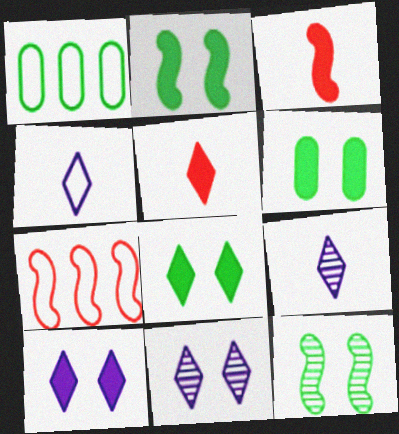[[1, 3, 11], 
[2, 6, 8], 
[6, 7, 9]]